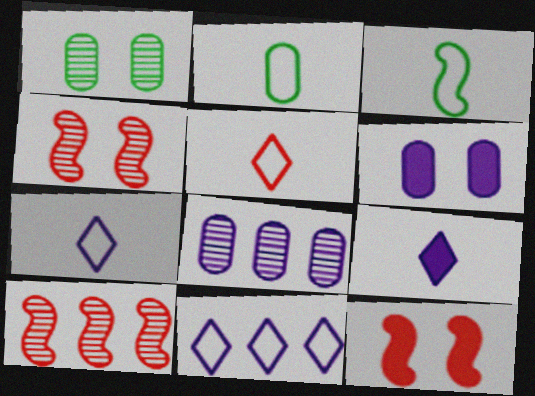[]